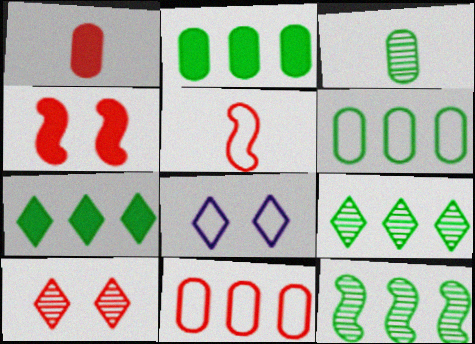[[1, 8, 12], 
[5, 6, 8], 
[6, 7, 12]]